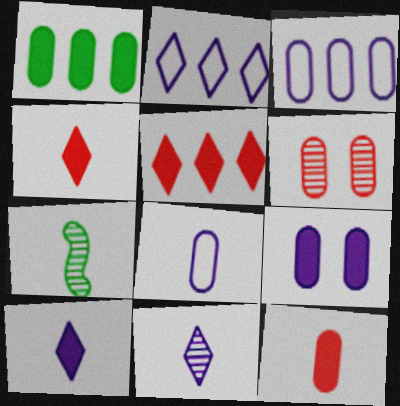[[1, 6, 8], 
[1, 9, 12], 
[4, 7, 8]]